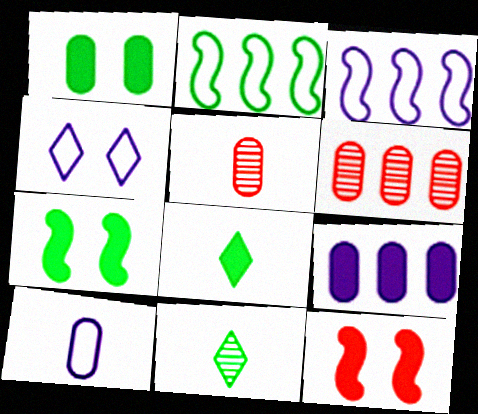[[1, 2, 11], 
[1, 6, 10], 
[3, 4, 10], 
[8, 9, 12]]